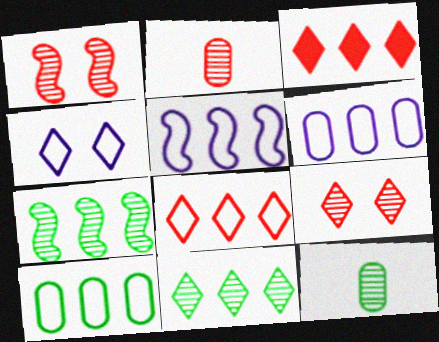[[3, 6, 7], 
[5, 8, 10]]